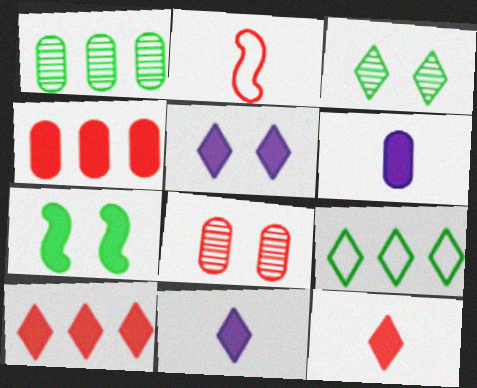[[1, 2, 5], 
[2, 8, 10], 
[4, 7, 11], 
[6, 7, 10]]